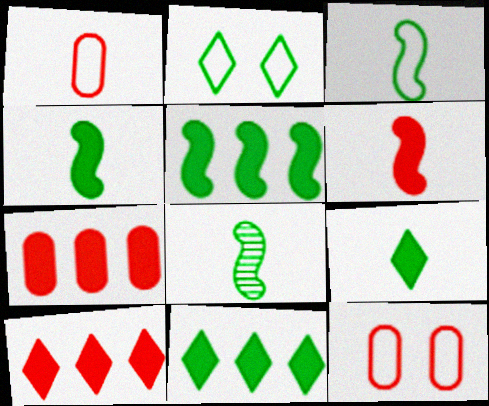[[3, 4, 8]]